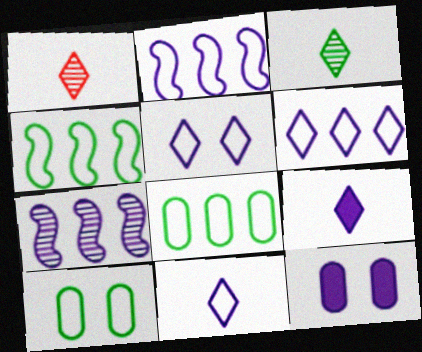[[1, 4, 12], 
[5, 6, 11], 
[7, 11, 12]]